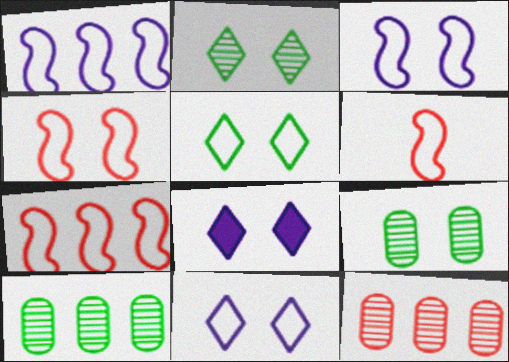[[4, 6, 7], 
[4, 8, 9], 
[6, 8, 10]]